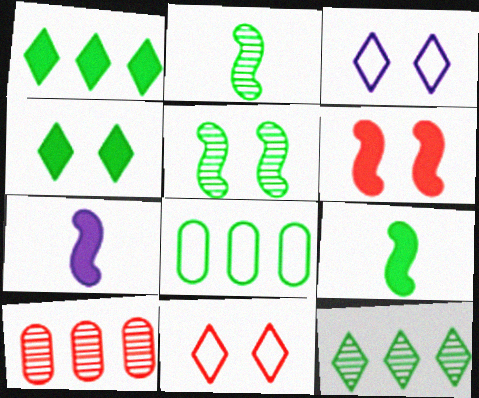[[2, 4, 8], 
[3, 9, 10]]